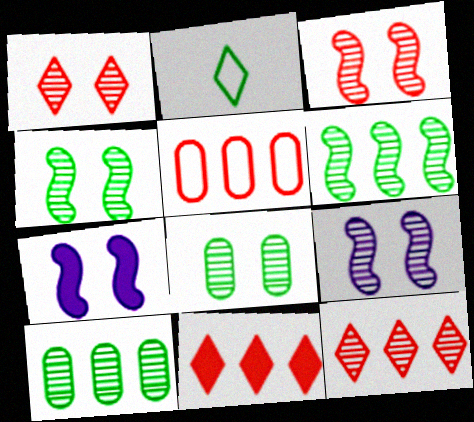[[1, 8, 9], 
[3, 4, 9]]